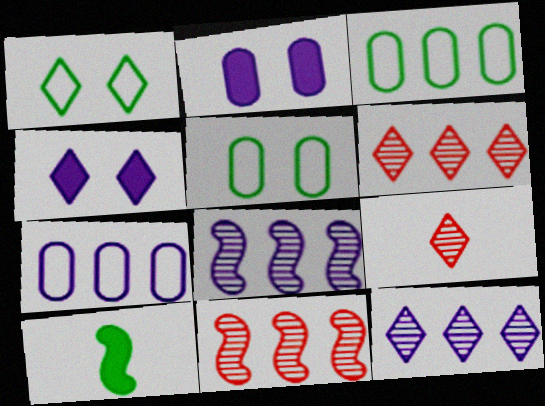[]